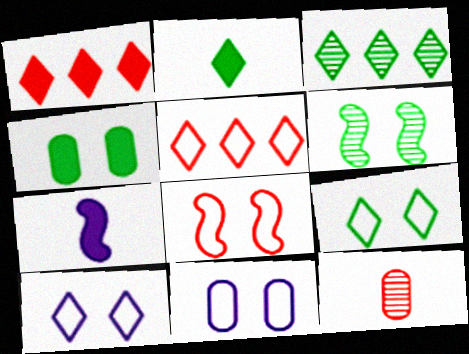[[1, 4, 7], 
[1, 8, 12], 
[2, 3, 9], 
[4, 6, 9], 
[8, 9, 11]]